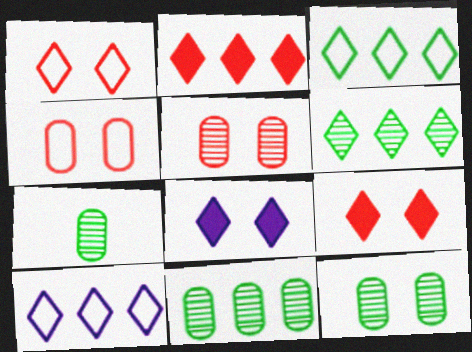[[2, 6, 10], 
[7, 11, 12]]